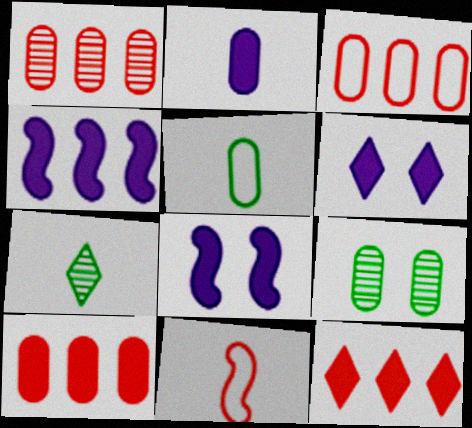[[1, 3, 10], 
[2, 3, 9], 
[2, 4, 6], 
[2, 7, 11], 
[3, 7, 8]]